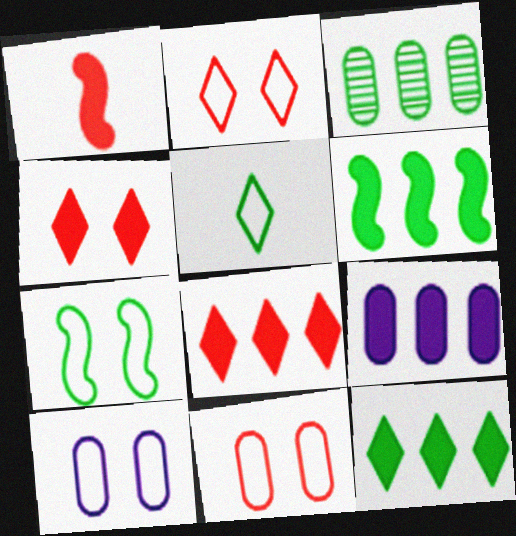[[2, 7, 10], 
[6, 8, 9]]